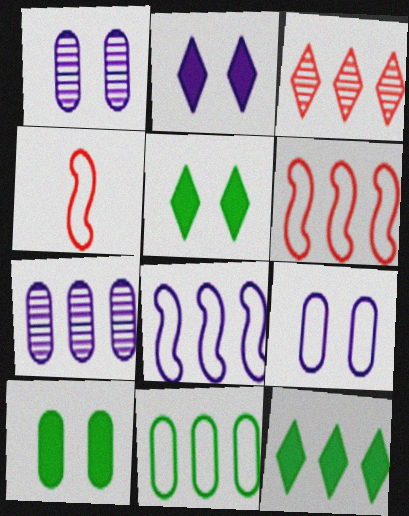[[1, 4, 12], 
[4, 5, 7], 
[6, 7, 12]]